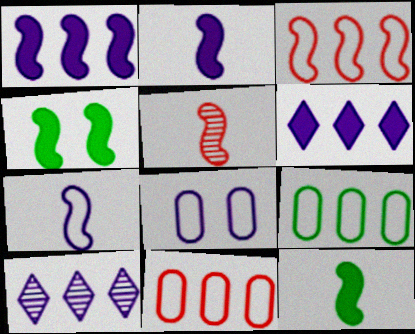[[2, 8, 10], 
[5, 7, 12]]